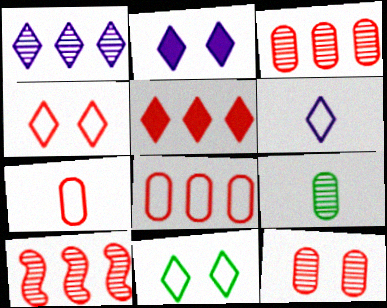[[1, 2, 6], 
[5, 8, 10]]